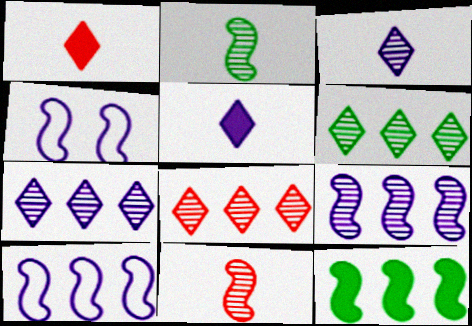[[4, 11, 12], 
[6, 7, 8]]